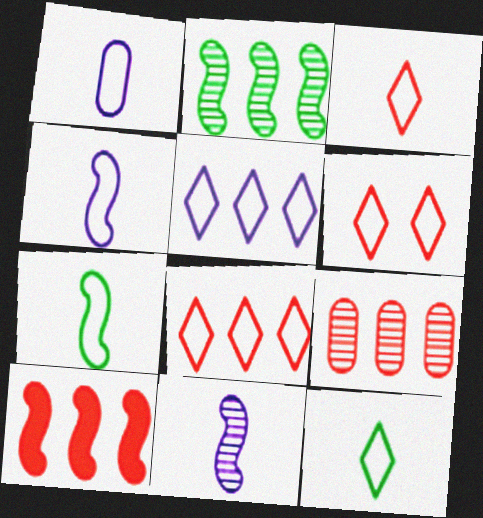[[1, 3, 7], 
[3, 6, 8], 
[5, 6, 12], 
[8, 9, 10]]